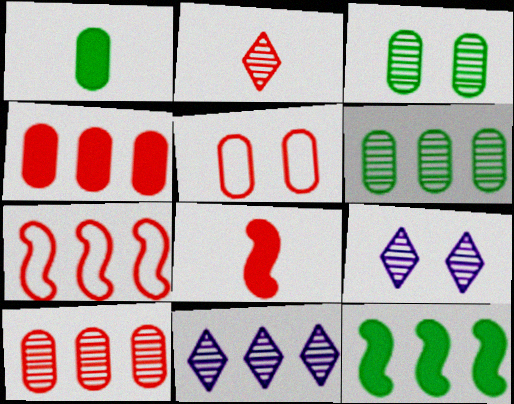[[1, 7, 9]]